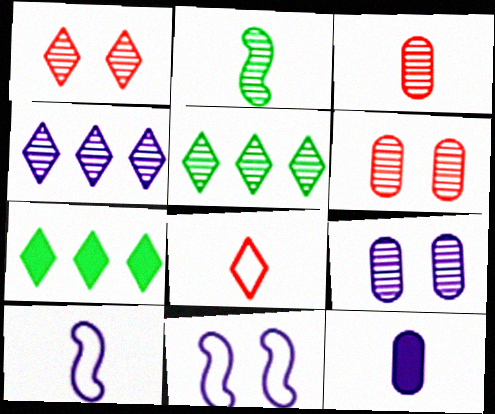[[2, 4, 6], 
[2, 8, 12], 
[3, 7, 11], 
[4, 11, 12], 
[6, 7, 10]]